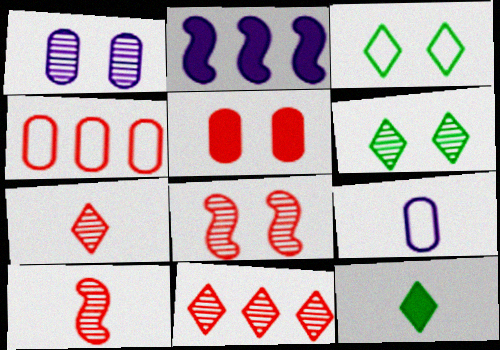[[1, 6, 8], 
[2, 5, 12], 
[9, 10, 12]]